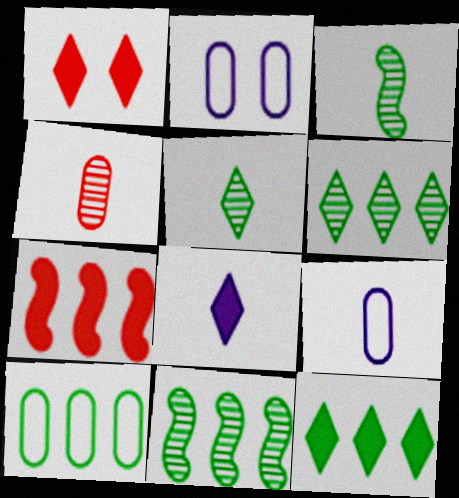[[1, 8, 12], 
[1, 9, 11], 
[2, 5, 7], 
[10, 11, 12]]